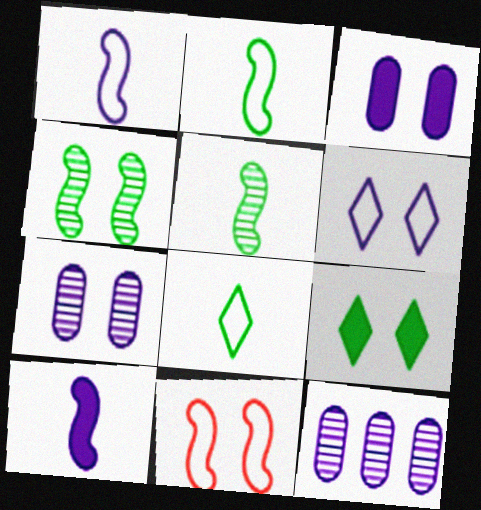[[6, 10, 12], 
[7, 9, 11]]